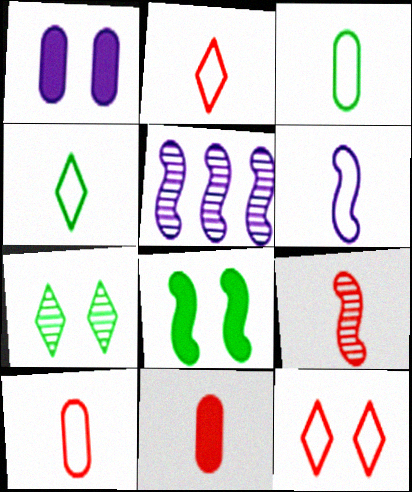[[2, 3, 6], 
[2, 9, 11], 
[4, 6, 10]]